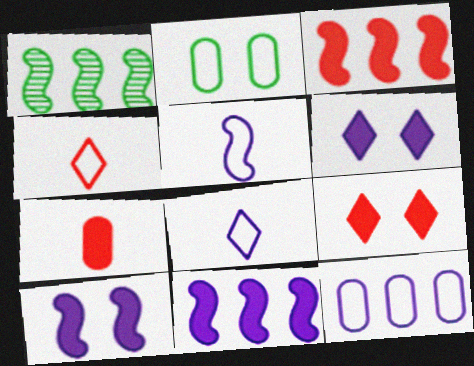[[3, 7, 9]]